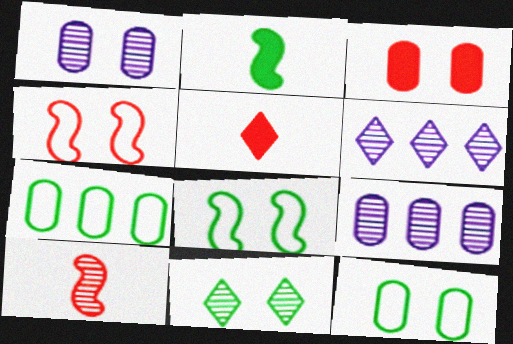[[1, 3, 12], 
[2, 7, 11], 
[5, 8, 9], 
[9, 10, 11]]